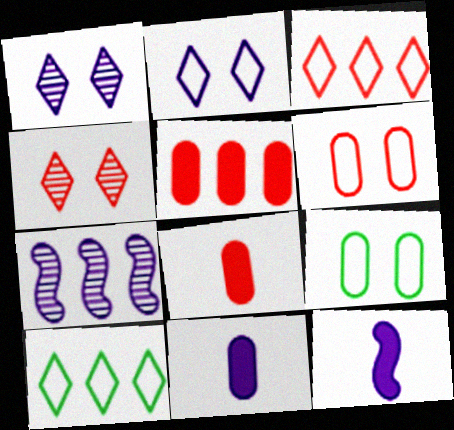[[2, 7, 11], 
[5, 7, 10]]